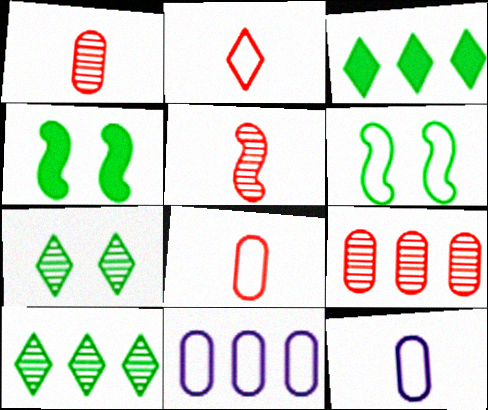[[2, 6, 11]]